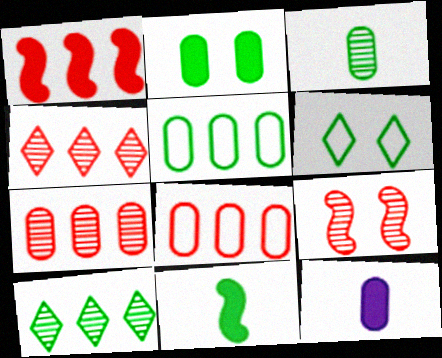[[1, 4, 8], 
[2, 3, 5]]